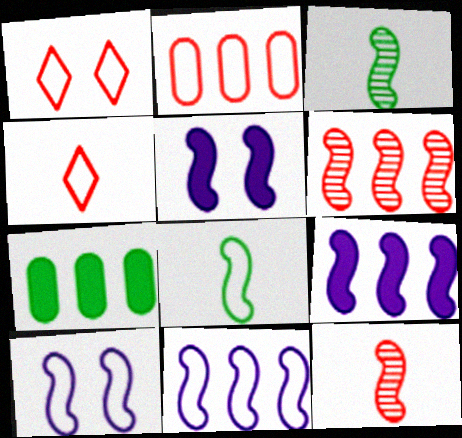[[5, 6, 8]]